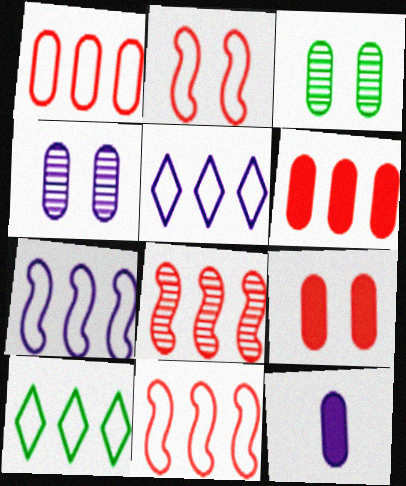[[1, 3, 12], 
[1, 7, 10]]